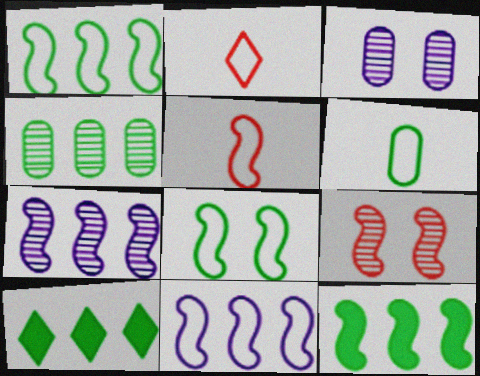[[1, 4, 10], 
[2, 3, 12], 
[3, 5, 10], 
[5, 8, 11]]